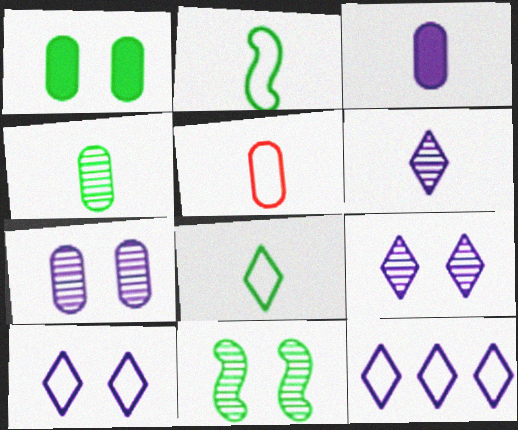[[3, 4, 5]]